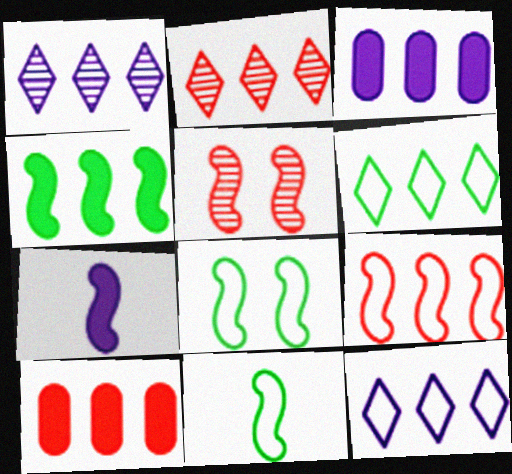[[2, 9, 10]]